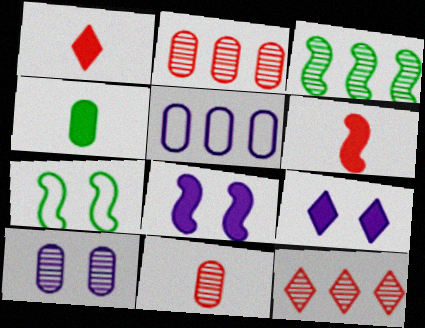[]